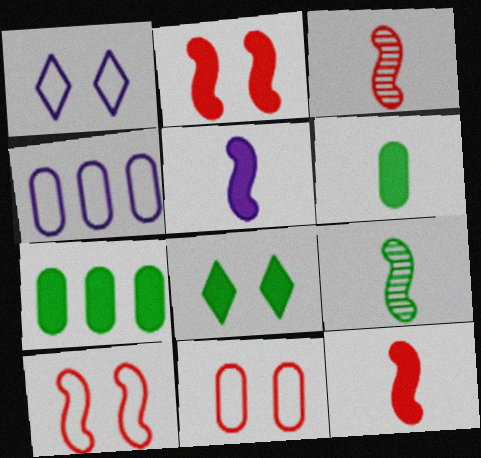[[1, 3, 7], 
[3, 4, 8]]